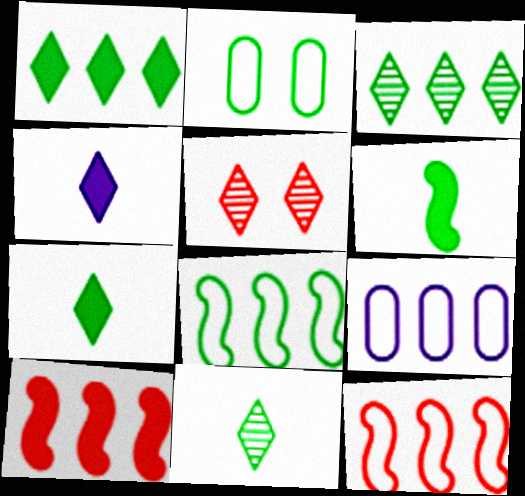[[2, 3, 6], 
[3, 9, 10], 
[5, 6, 9]]